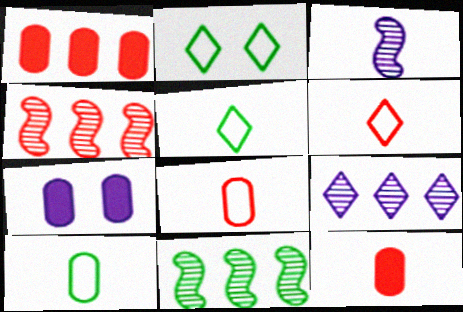[[1, 2, 3], 
[3, 5, 12], 
[4, 5, 7], 
[6, 7, 11]]